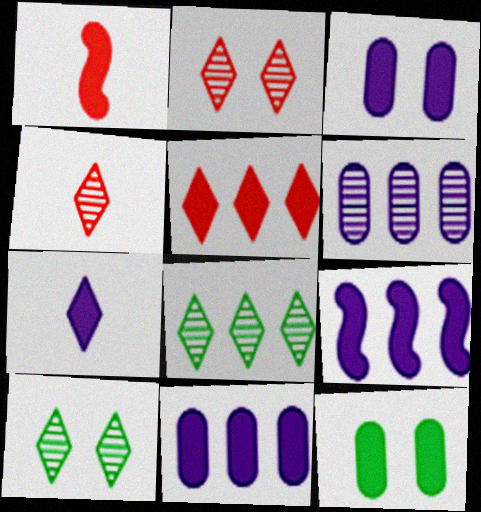[[3, 7, 9]]